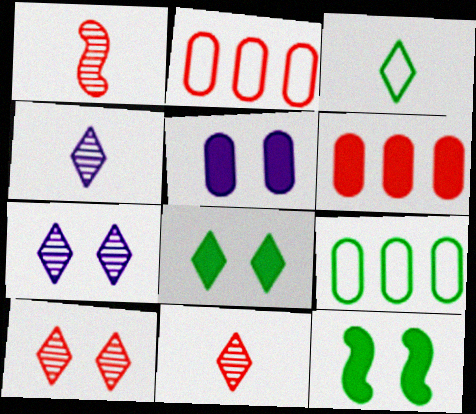[[2, 4, 12]]